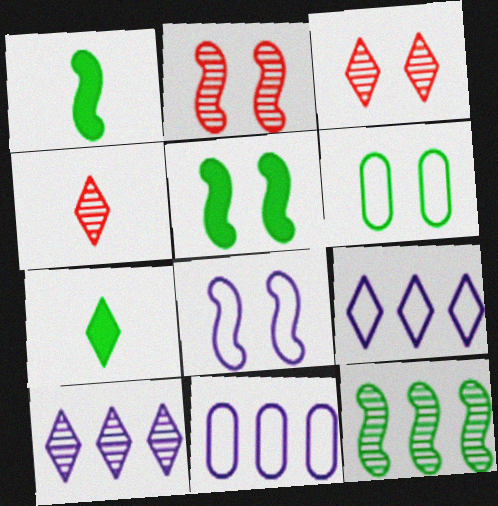[[1, 3, 11], 
[2, 5, 8], 
[2, 7, 11], 
[3, 7, 9], 
[4, 5, 11], 
[6, 7, 12]]